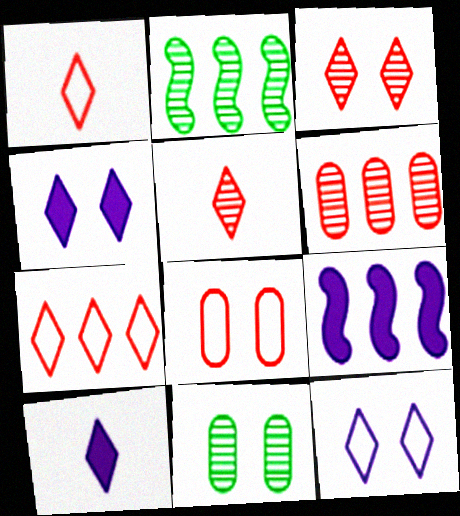[[1, 9, 11], 
[2, 8, 10]]